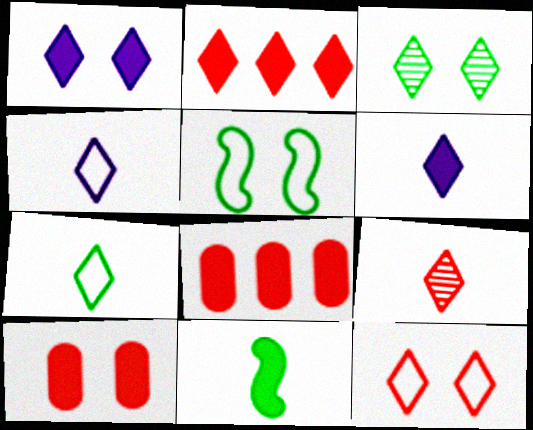[[1, 3, 12], 
[1, 8, 11], 
[2, 3, 4], 
[2, 9, 12], 
[6, 7, 9]]